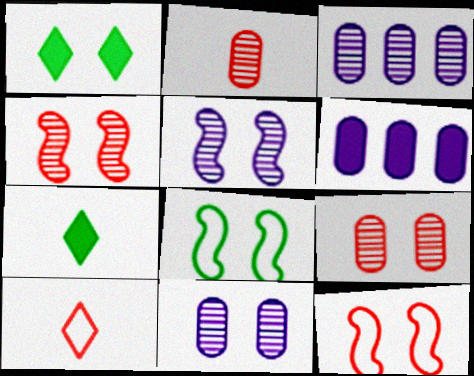[[1, 11, 12], 
[3, 7, 12]]